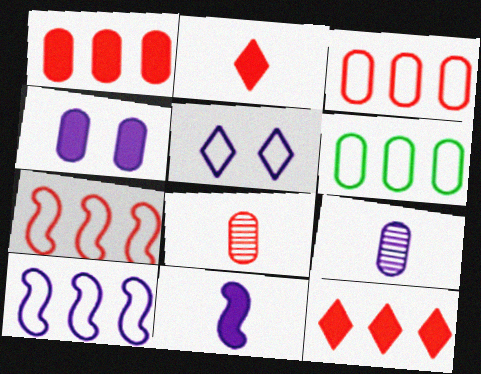[[4, 6, 8]]